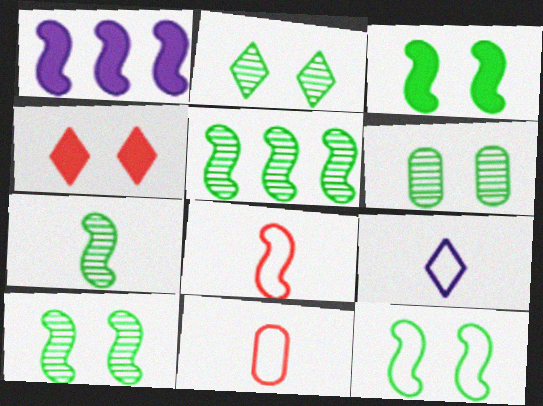[[1, 2, 11], 
[1, 8, 10], 
[2, 6, 10], 
[3, 10, 12], 
[5, 7, 10]]